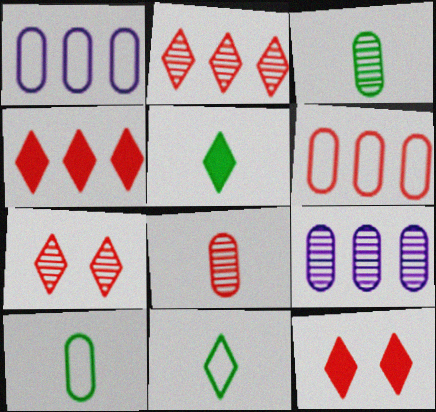[]